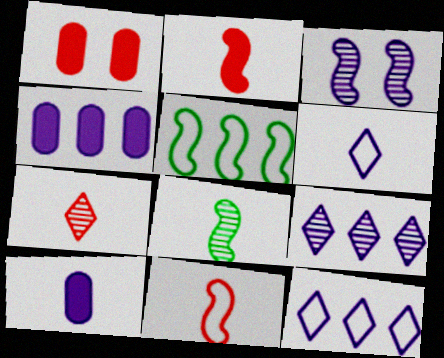[[1, 8, 12], 
[2, 3, 5], 
[3, 4, 6], 
[3, 10, 12]]